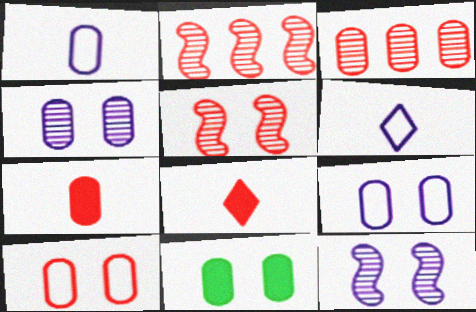[[1, 3, 11], 
[2, 6, 11], 
[2, 8, 10], 
[3, 7, 10], 
[4, 10, 11]]